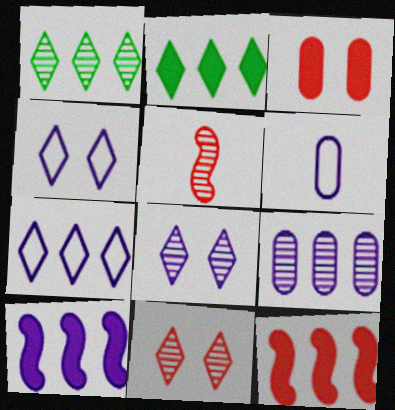[[6, 8, 10], 
[7, 9, 10]]